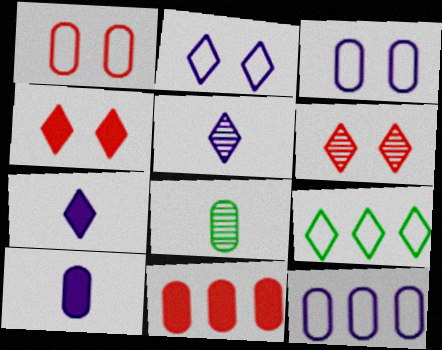[[3, 8, 11], 
[4, 5, 9], 
[6, 7, 9]]